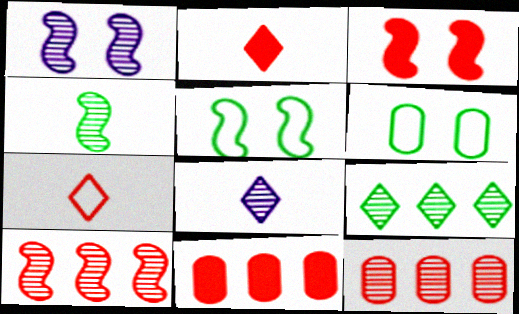[[1, 3, 5], 
[1, 4, 10], 
[2, 3, 11], 
[3, 7, 12], 
[5, 8, 11]]